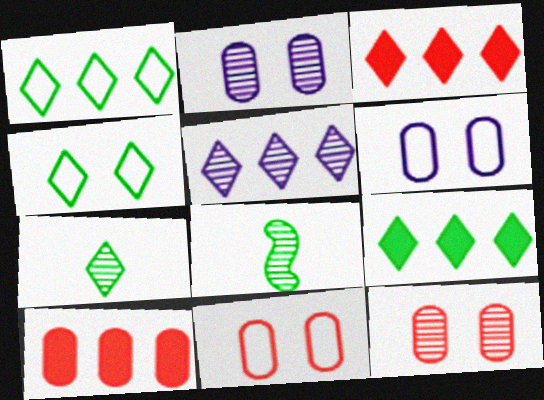[[1, 3, 5], 
[3, 6, 8], 
[4, 7, 9], 
[5, 8, 12]]